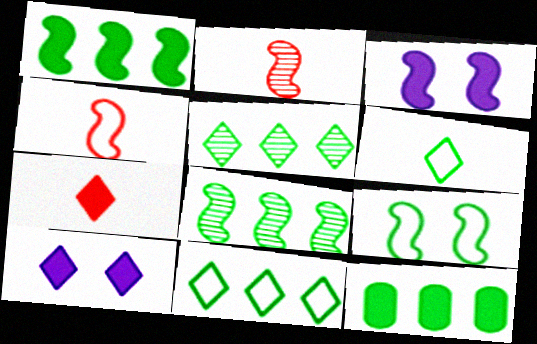[[3, 4, 8], 
[3, 7, 12], 
[8, 11, 12]]